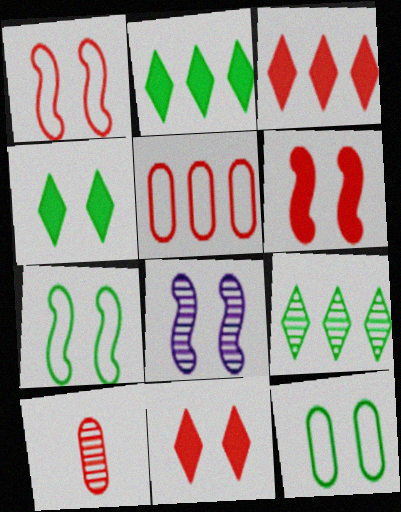[[1, 3, 10], 
[6, 7, 8], 
[8, 9, 10], 
[8, 11, 12]]